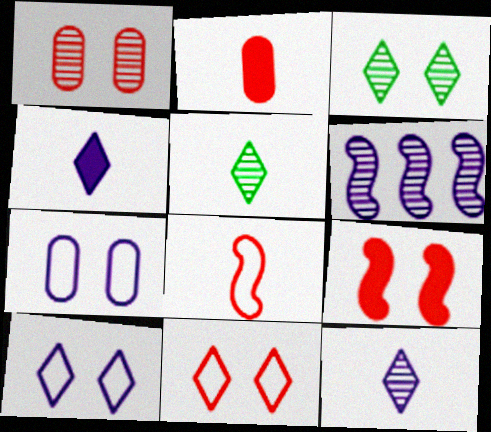[[1, 5, 6], 
[1, 9, 11], 
[3, 7, 9], 
[4, 6, 7]]